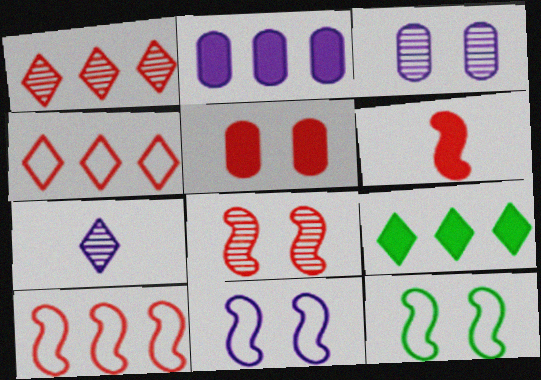[[2, 7, 11], 
[6, 8, 10]]